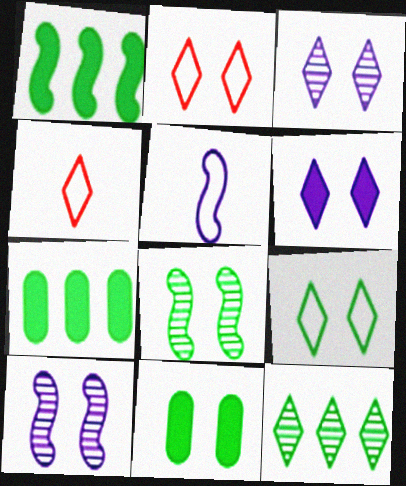[[2, 10, 11], 
[4, 6, 12], 
[4, 7, 10], 
[8, 9, 11]]